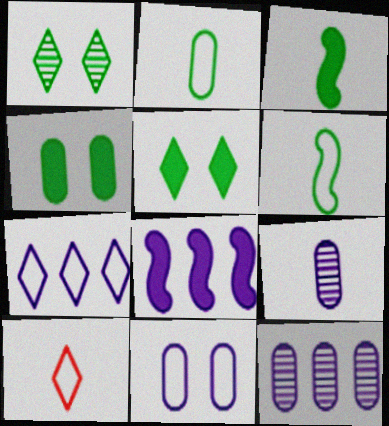[[3, 9, 10], 
[7, 8, 12]]